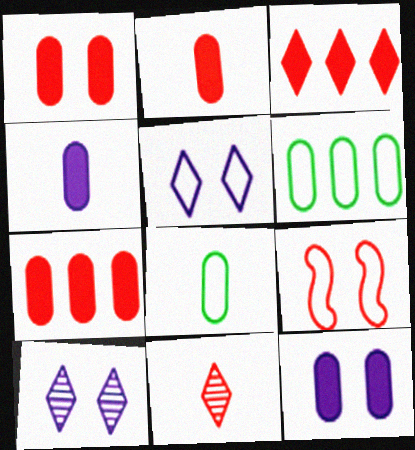[[1, 2, 7], 
[7, 9, 11]]